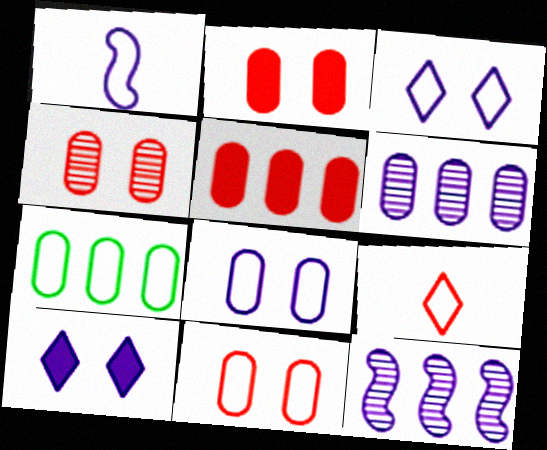[[1, 6, 10], 
[2, 4, 11], 
[5, 6, 7]]